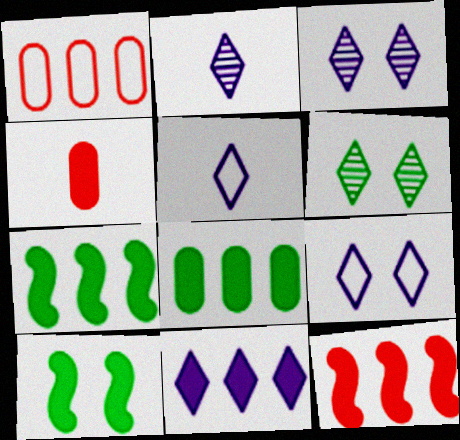[[1, 2, 10], 
[2, 9, 11], 
[3, 5, 11], 
[4, 10, 11], 
[8, 11, 12]]